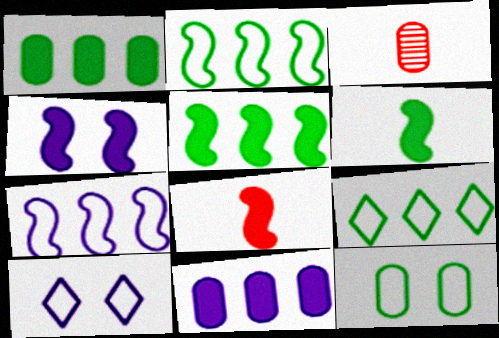[[3, 4, 9], 
[3, 5, 10], 
[3, 11, 12], 
[4, 5, 8]]